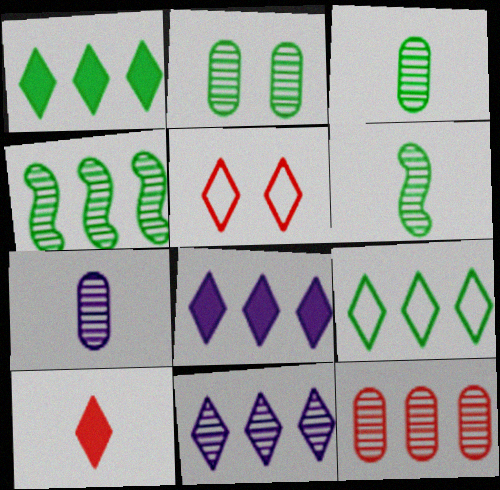[[2, 7, 12], 
[4, 11, 12]]